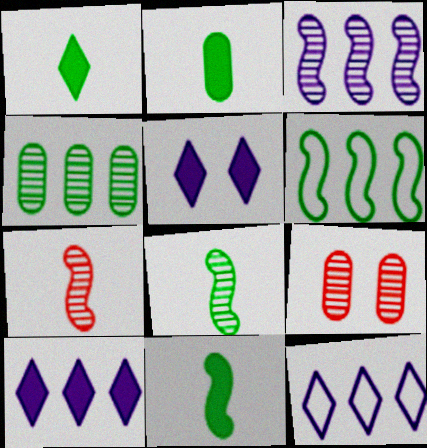[[1, 2, 11], 
[9, 11, 12]]